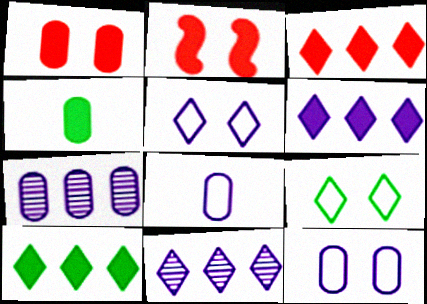[[2, 4, 6], 
[3, 6, 10]]